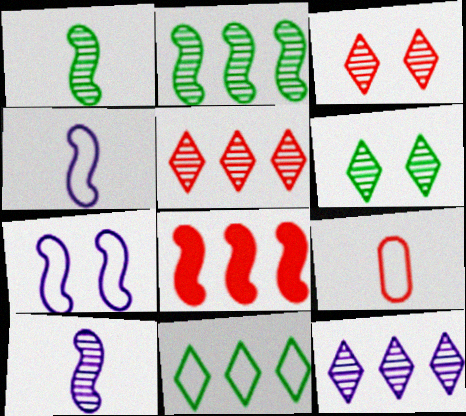[[1, 7, 8], 
[3, 8, 9], 
[7, 9, 11]]